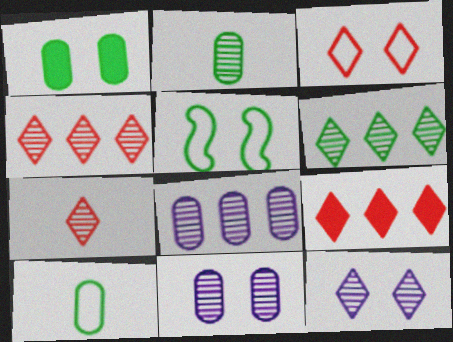[[3, 7, 9], 
[6, 7, 12]]